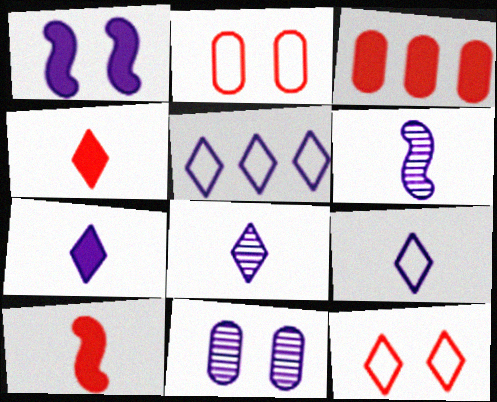[[7, 8, 9]]